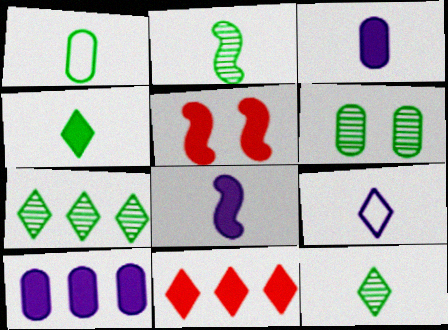[[1, 2, 4], 
[2, 6, 7], 
[4, 5, 10]]